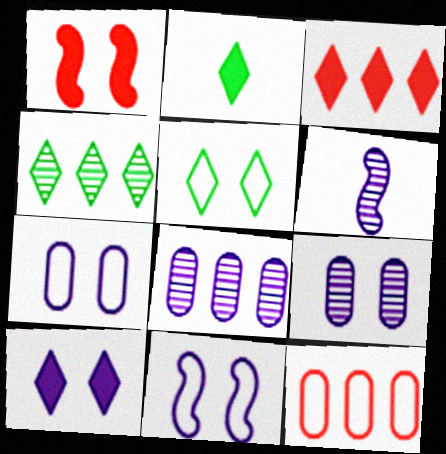[[1, 5, 9], 
[2, 3, 10], 
[2, 4, 5], 
[9, 10, 11]]